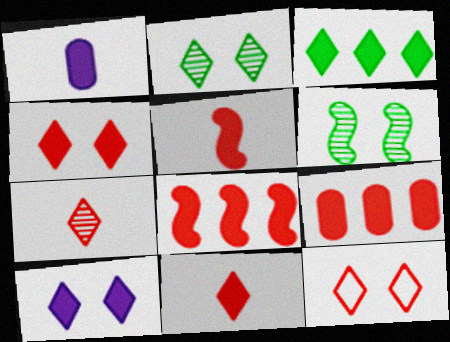[[2, 10, 12], 
[3, 10, 11], 
[4, 5, 9]]